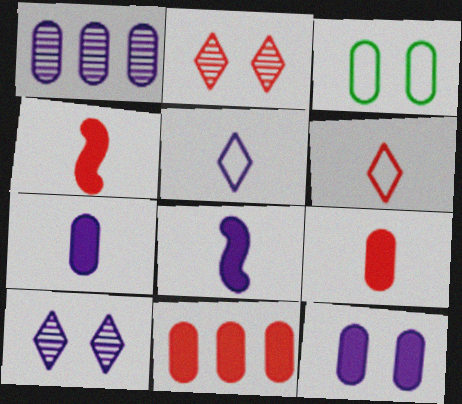[[1, 3, 9]]